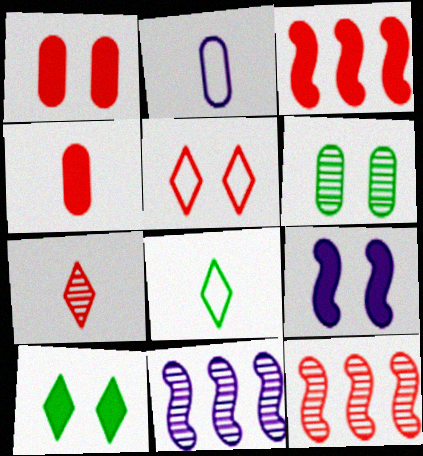[[1, 8, 11], 
[1, 9, 10], 
[2, 10, 12], 
[4, 5, 12], 
[5, 6, 9], 
[6, 7, 11]]